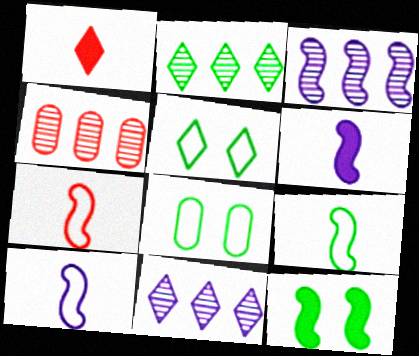[[1, 3, 8], 
[1, 5, 11], 
[2, 3, 4], 
[3, 7, 12], 
[4, 5, 6], 
[7, 9, 10]]